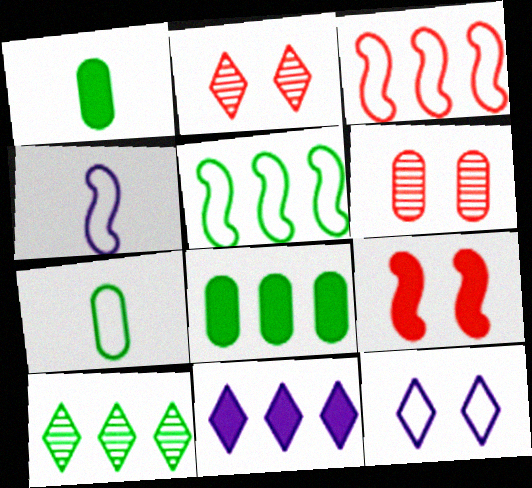[[1, 9, 11], 
[2, 4, 8], 
[3, 7, 12], 
[5, 8, 10]]